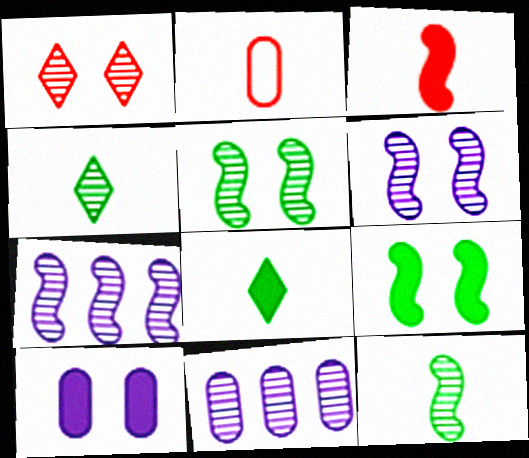[[1, 11, 12]]